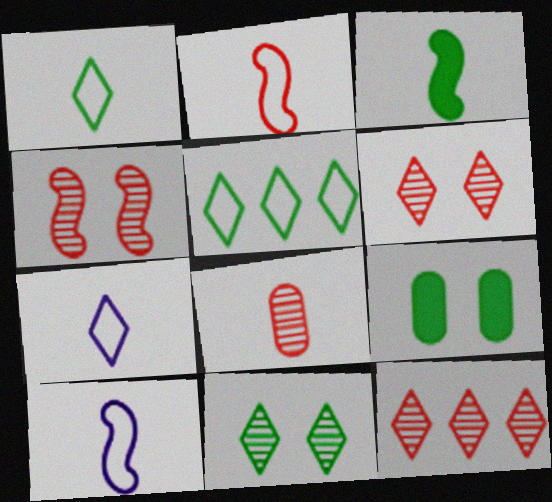[[3, 7, 8], 
[4, 8, 12], 
[9, 10, 12]]